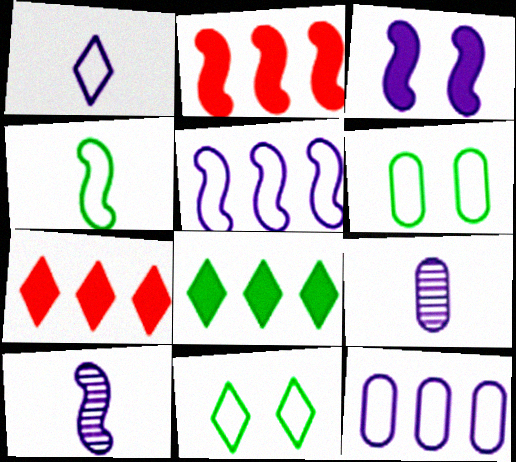[[2, 9, 11], 
[3, 5, 10], 
[6, 7, 10]]